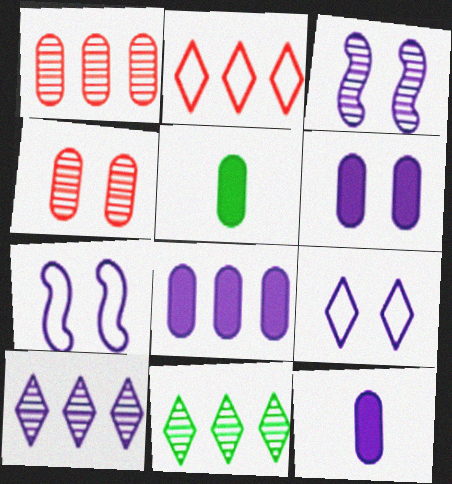[[2, 3, 5], 
[3, 6, 9], 
[6, 8, 12], 
[7, 10, 12]]